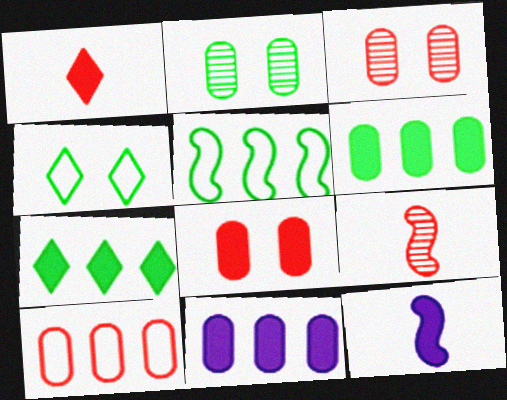[[4, 9, 11], 
[7, 8, 12]]